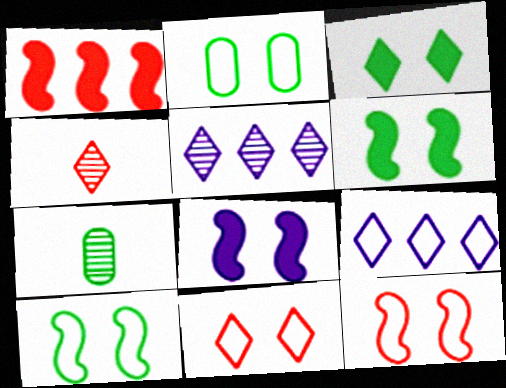[[3, 4, 9]]